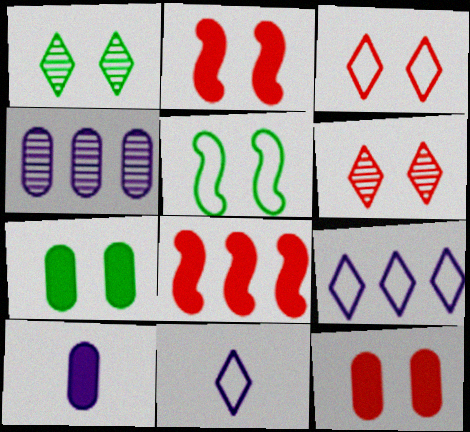[[1, 5, 7]]